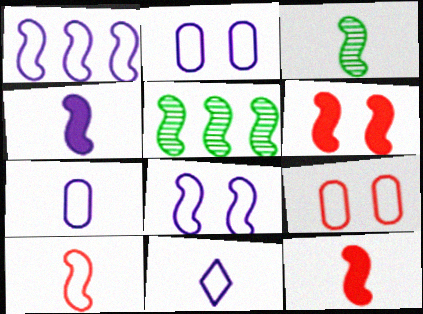[[1, 2, 11], 
[1, 3, 6], 
[3, 4, 10], 
[5, 8, 12]]